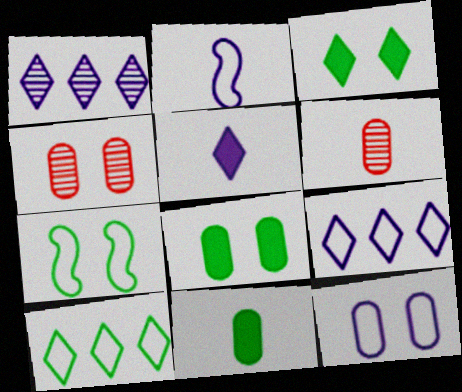[[2, 9, 12], 
[4, 8, 12]]